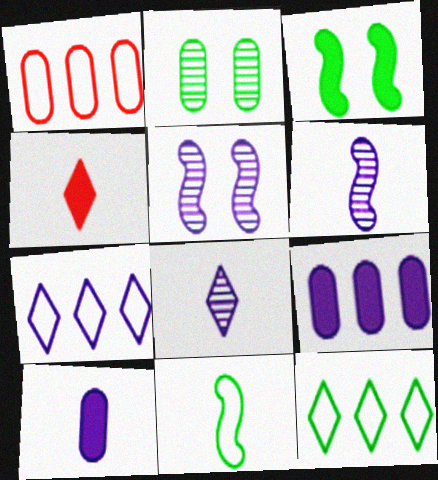[[1, 2, 10], 
[1, 3, 8], 
[3, 4, 9], 
[5, 7, 10]]